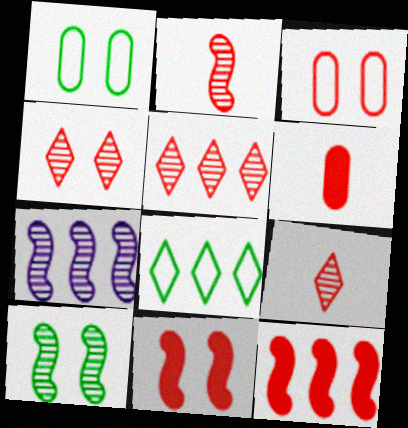[[2, 7, 10], 
[3, 4, 11], 
[3, 9, 12], 
[4, 5, 9]]